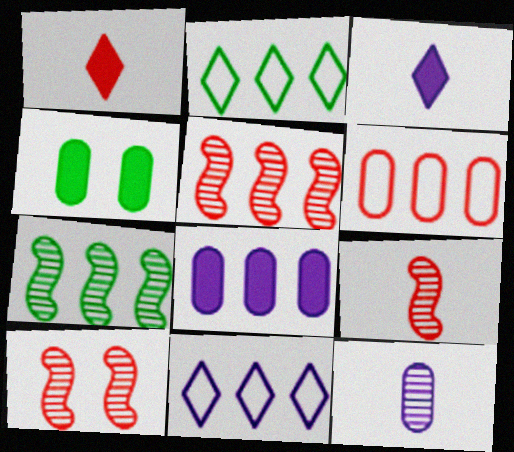[[1, 6, 10], 
[2, 5, 8], 
[4, 6, 12], 
[4, 9, 11], 
[5, 9, 10]]